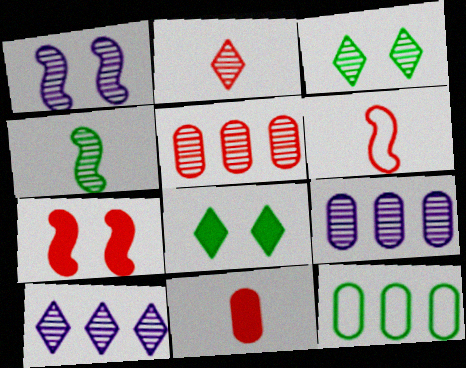[[2, 3, 10], 
[2, 6, 11], 
[4, 8, 12], 
[6, 8, 9]]